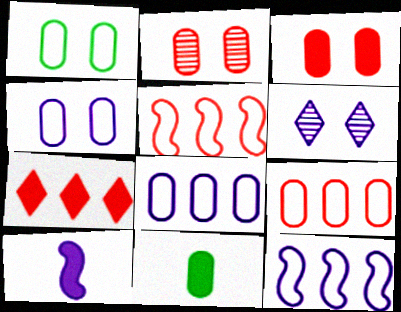[[2, 8, 11], 
[5, 6, 11], 
[6, 8, 10]]